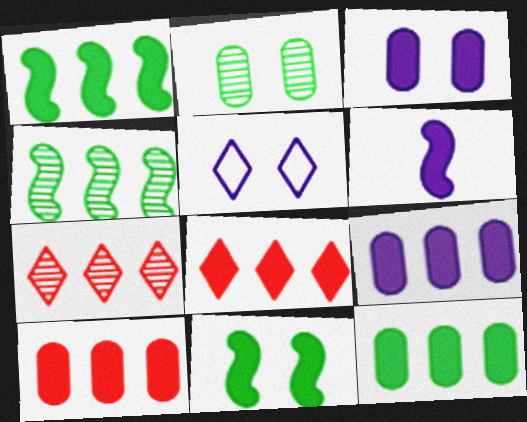[[1, 8, 9], 
[9, 10, 12]]